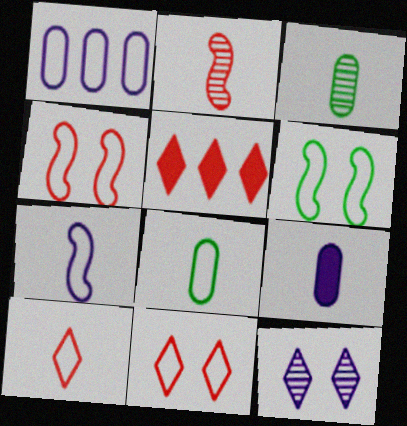[[1, 6, 10], 
[7, 8, 10]]